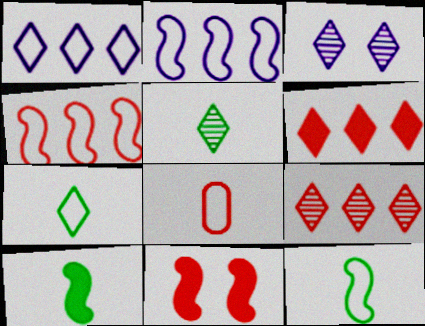[[3, 5, 9], 
[3, 6, 7], 
[8, 9, 11]]